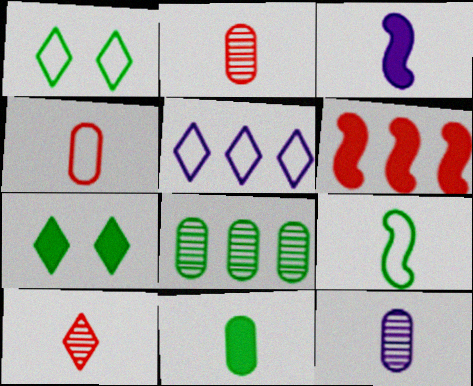[[1, 6, 12], 
[4, 11, 12], 
[5, 6, 8], 
[5, 7, 10], 
[7, 8, 9]]